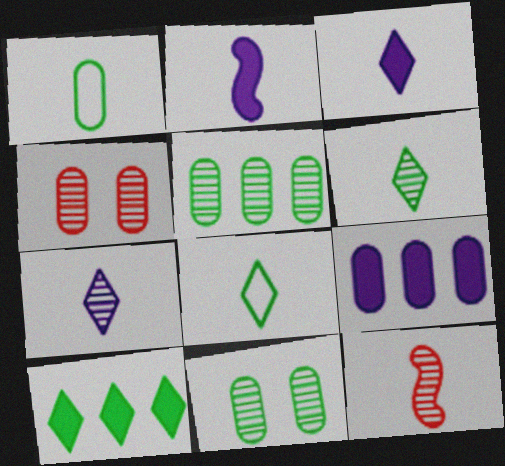[[1, 3, 12], 
[1, 4, 9]]